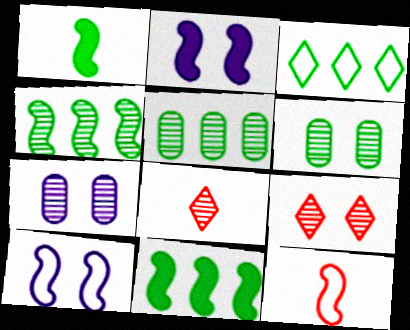[[1, 3, 6], 
[2, 4, 12], 
[3, 5, 11], 
[4, 7, 8]]